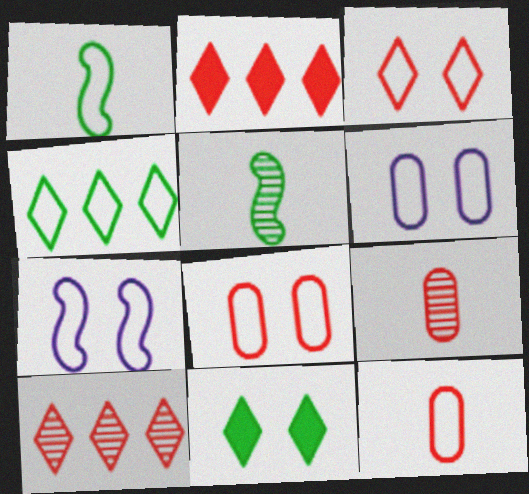[[2, 5, 6], 
[4, 7, 12]]